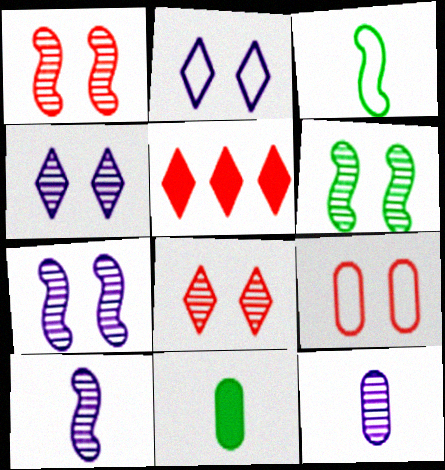[[1, 6, 7]]